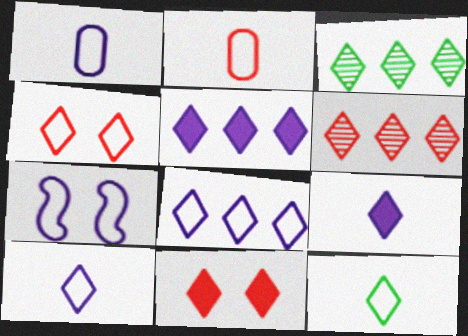[[1, 7, 8], 
[3, 4, 9], 
[3, 10, 11], 
[4, 8, 12]]